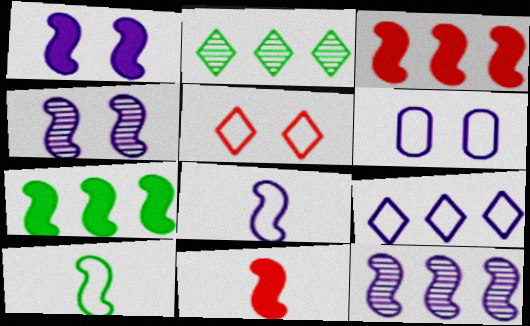[[1, 7, 11], 
[1, 8, 12], 
[2, 6, 11], 
[3, 4, 10], 
[6, 8, 9]]